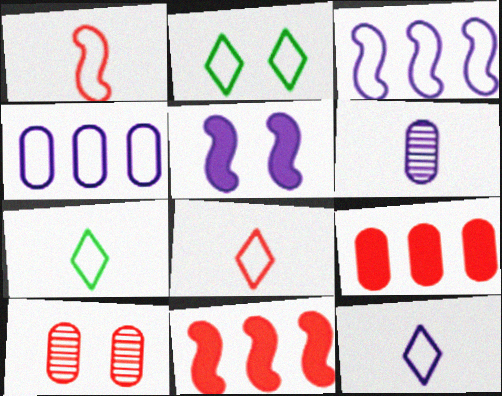[[1, 2, 4], 
[2, 5, 10], 
[2, 6, 11], 
[7, 8, 12], 
[8, 10, 11]]